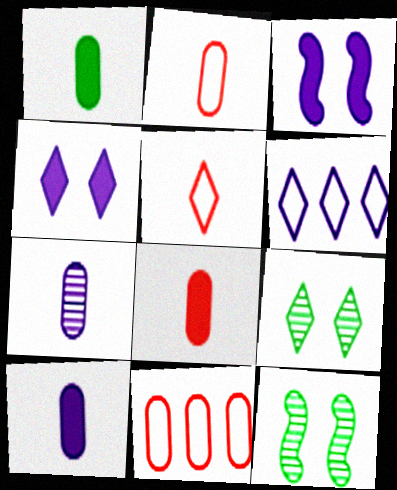[[1, 2, 7], 
[1, 8, 10], 
[3, 6, 7], 
[6, 8, 12]]